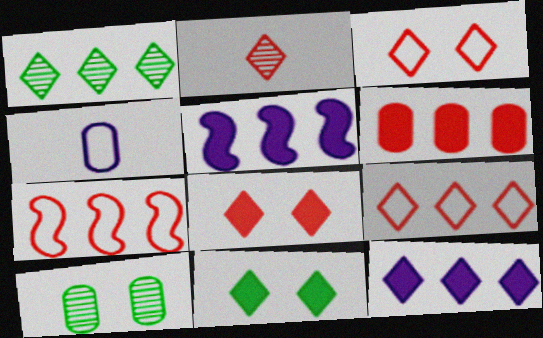[[1, 9, 12], 
[2, 8, 9], 
[4, 6, 10]]